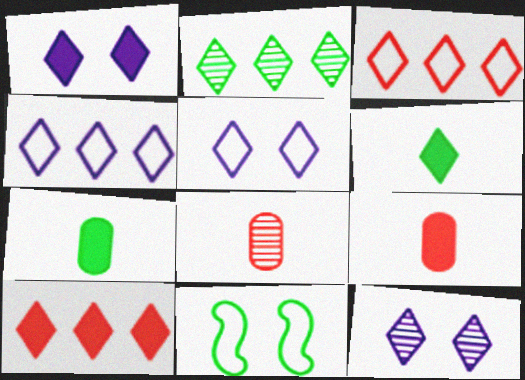[[1, 5, 12], 
[1, 6, 10], 
[2, 4, 10], 
[2, 7, 11], 
[3, 6, 12]]